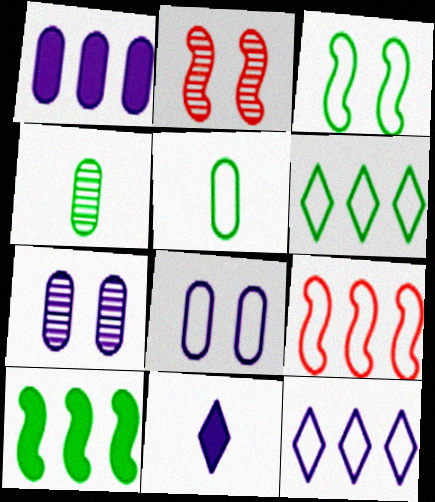[[3, 5, 6]]